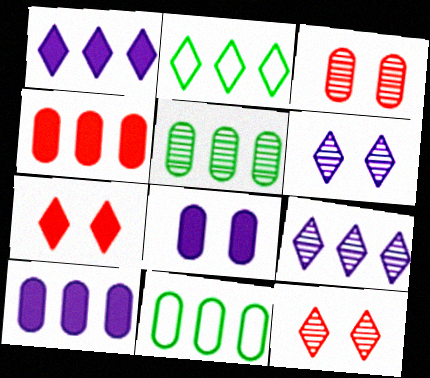[]